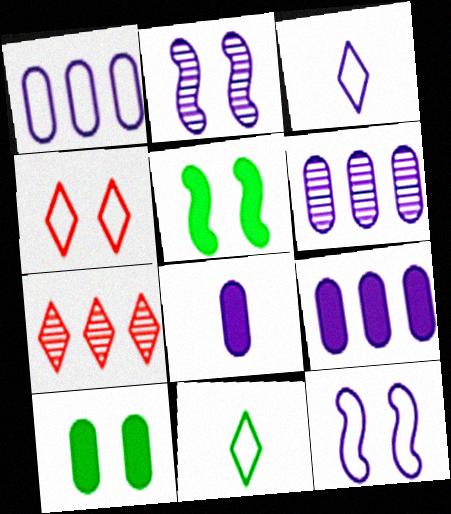[[1, 3, 12], 
[1, 6, 9], 
[2, 3, 9], 
[2, 4, 10]]